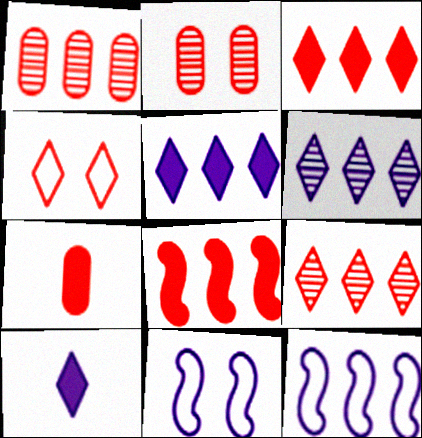[]